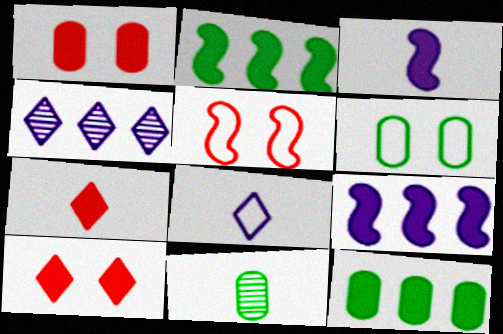[[3, 10, 12], 
[6, 11, 12]]